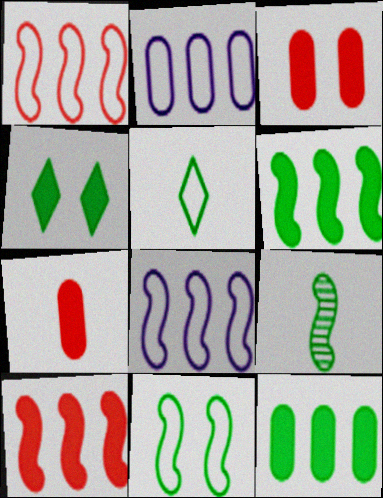[[6, 9, 11]]